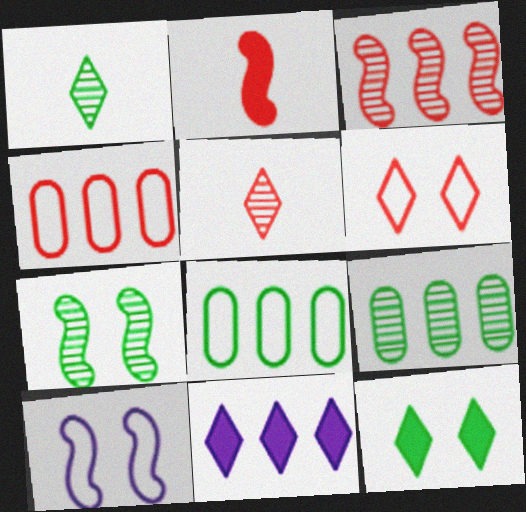[[1, 6, 11], 
[1, 7, 9], 
[3, 8, 11]]